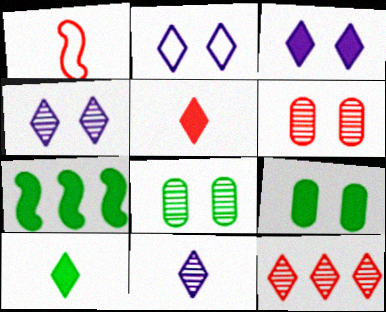[[2, 3, 4], 
[2, 10, 12], 
[7, 9, 10]]